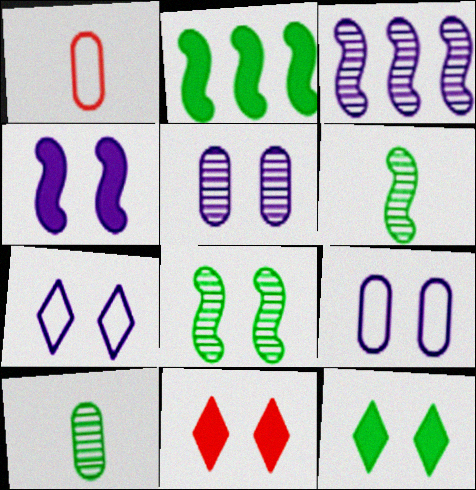[[1, 3, 12], 
[4, 5, 7], 
[8, 9, 11]]